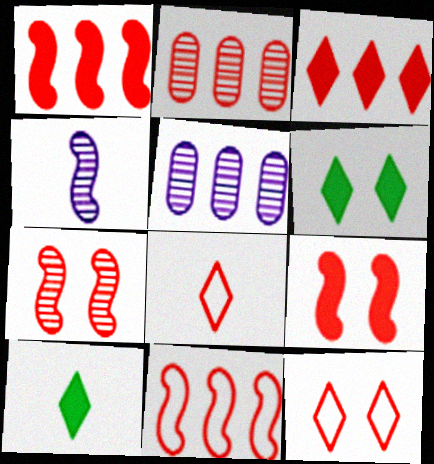[[2, 3, 11], 
[2, 8, 9]]